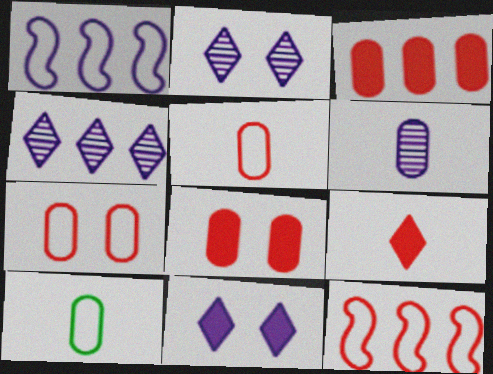[[1, 6, 11]]